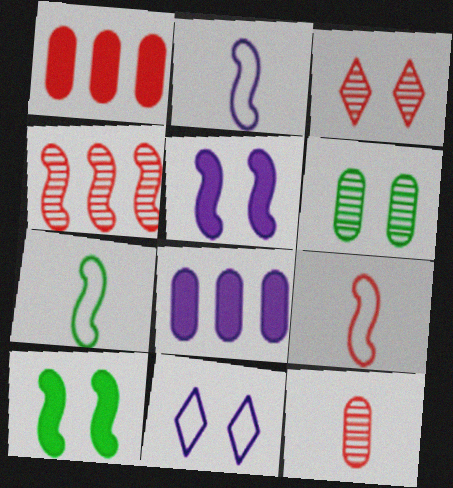[[1, 3, 9], 
[2, 4, 10], 
[2, 7, 9], 
[3, 4, 12], 
[3, 7, 8], 
[4, 5, 7]]